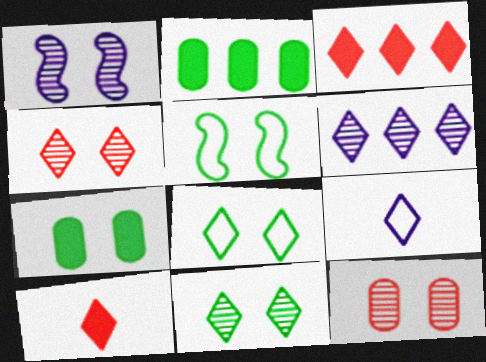[[1, 11, 12], 
[3, 9, 11], 
[5, 7, 11], 
[6, 8, 10]]